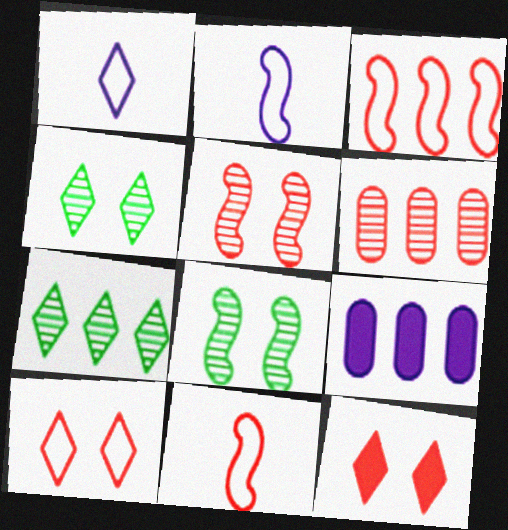[[1, 7, 12], 
[3, 7, 9], 
[4, 9, 11], 
[6, 11, 12]]